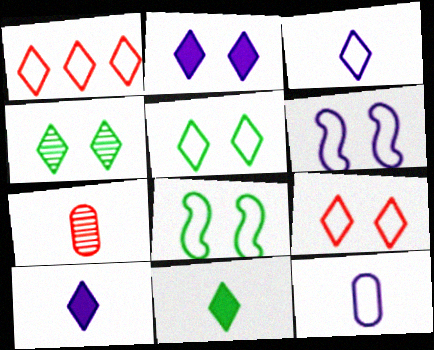[[1, 3, 5], 
[1, 4, 10], 
[1, 8, 12], 
[2, 4, 9]]